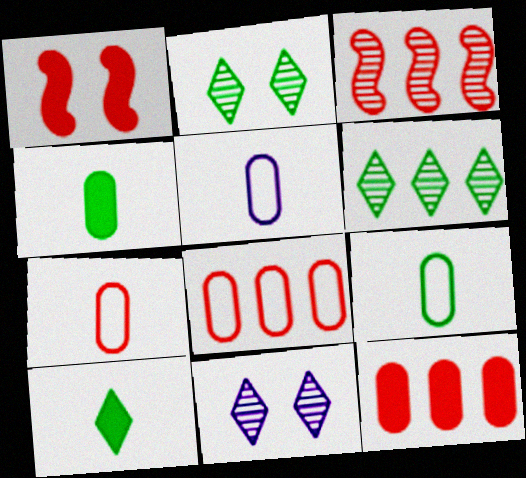[[1, 5, 6], 
[5, 7, 9]]